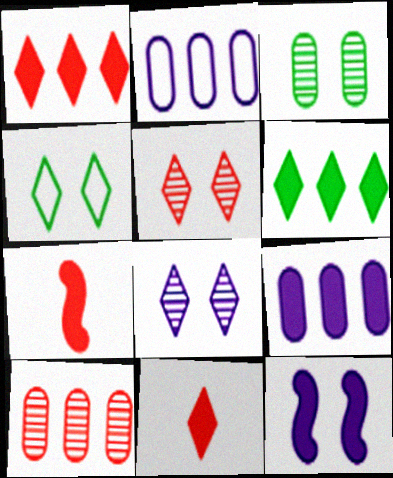[]